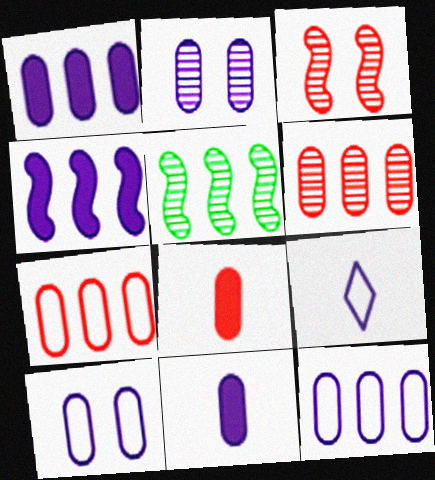[[2, 4, 9], 
[2, 11, 12]]